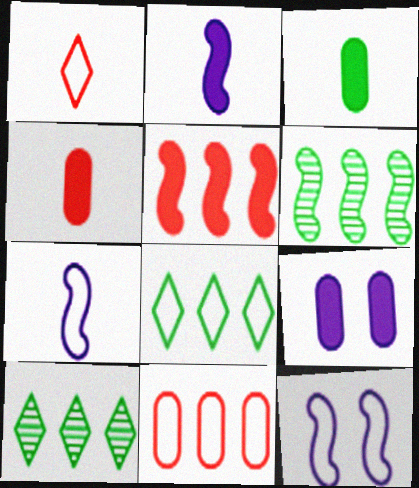[[1, 6, 9], 
[4, 10, 12]]